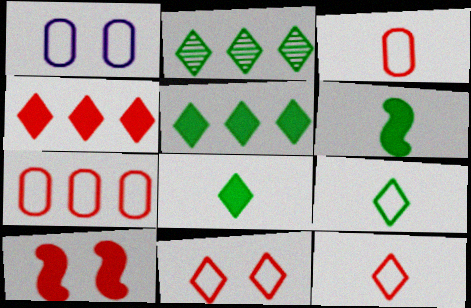[]